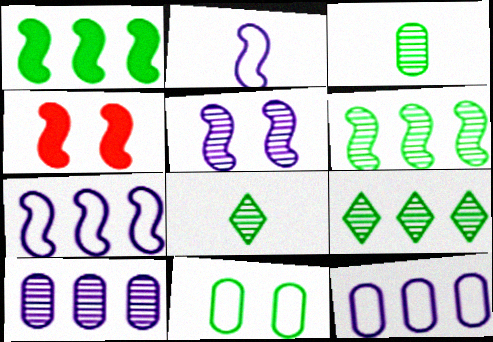[[1, 8, 11], 
[2, 4, 6], 
[4, 8, 12]]